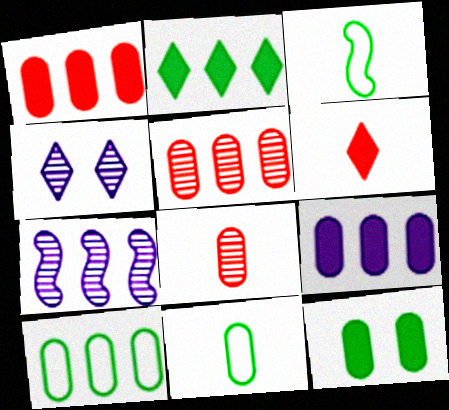[[1, 3, 4], 
[5, 9, 10]]